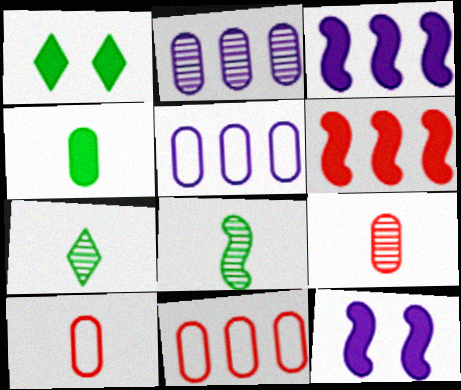[[7, 11, 12]]